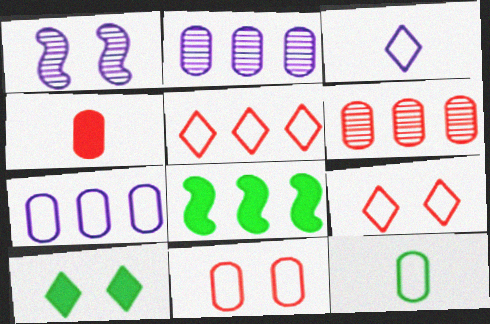[[1, 10, 11], 
[2, 5, 8], 
[4, 6, 11], 
[7, 11, 12]]